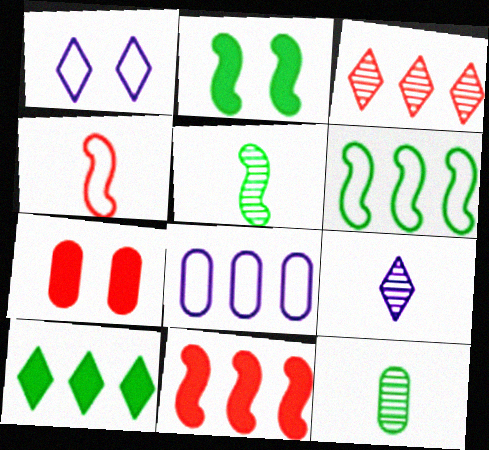[[1, 11, 12], 
[2, 5, 6], 
[3, 4, 7], 
[6, 7, 9], 
[7, 8, 12]]